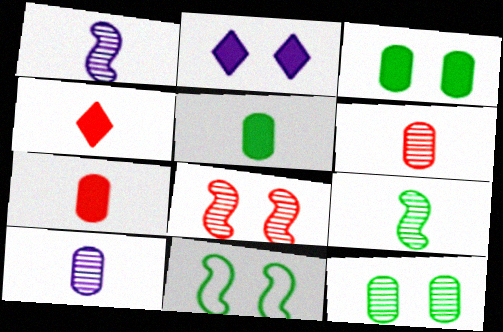[]